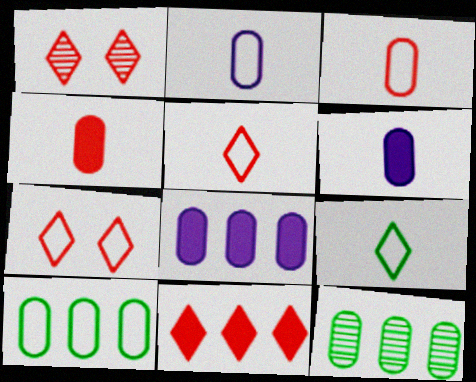[[1, 5, 11]]